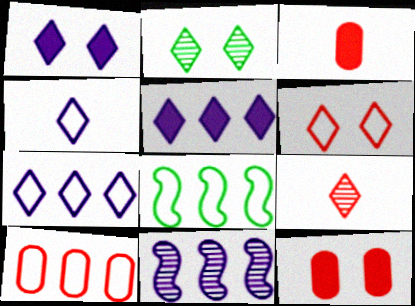[[1, 2, 6], 
[7, 8, 10]]